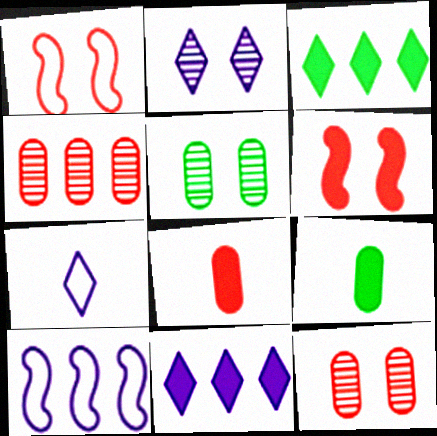[[2, 7, 11], 
[3, 4, 10], 
[6, 9, 11]]